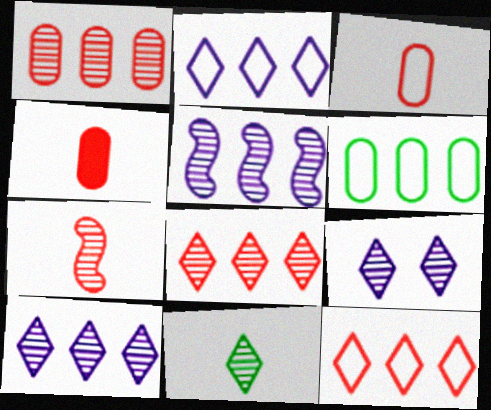[[8, 9, 11]]